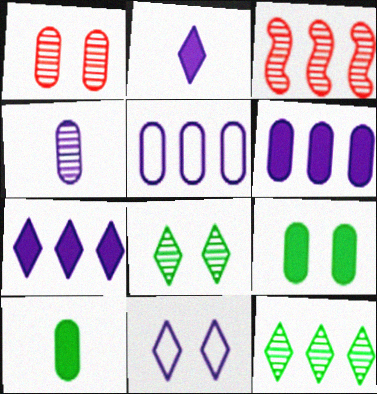[[1, 5, 10], 
[3, 4, 8], 
[3, 10, 11]]